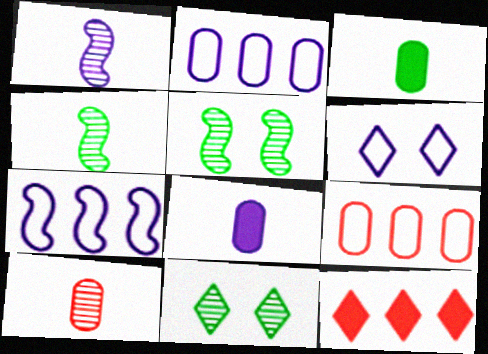[]